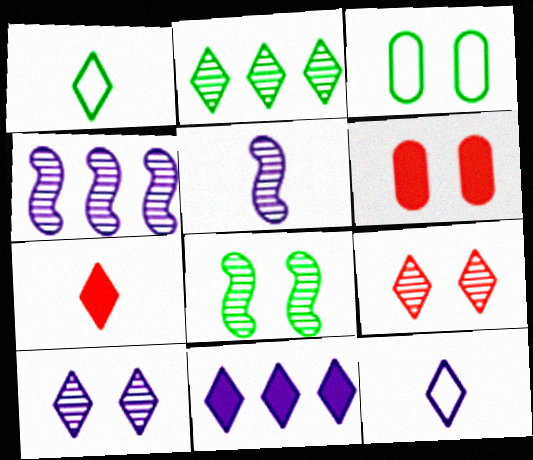[[1, 4, 6], 
[1, 9, 11], 
[3, 4, 7], 
[10, 11, 12]]